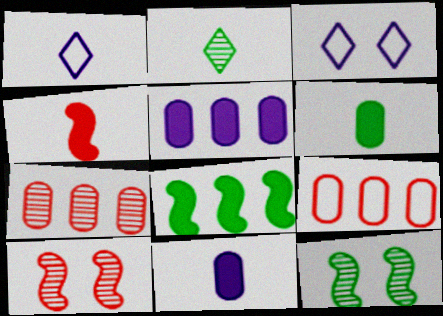[]